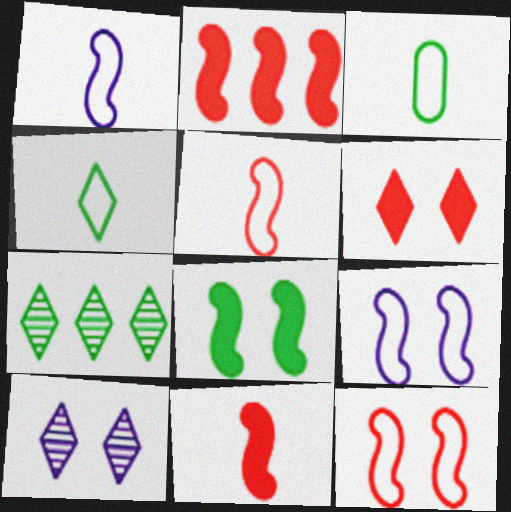[[2, 3, 10], 
[3, 7, 8]]